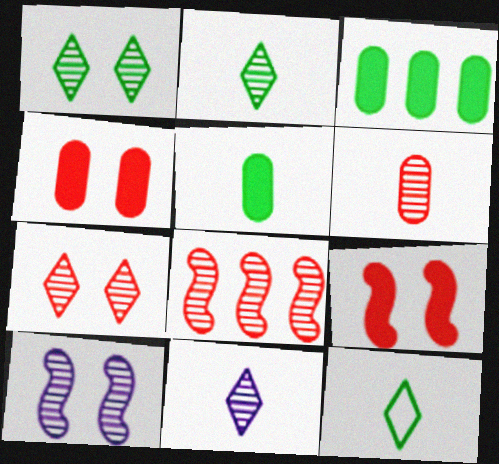[[6, 7, 8]]